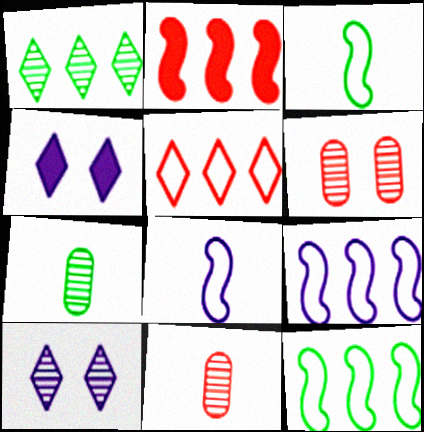[[4, 11, 12]]